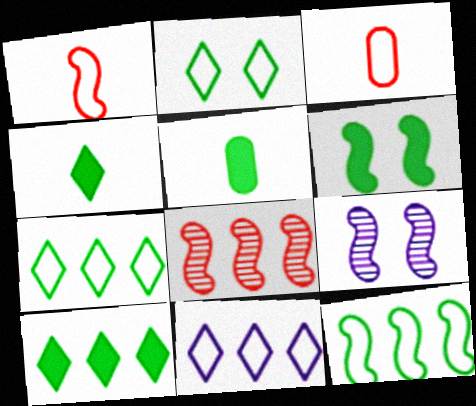[[3, 9, 10], 
[5, 6, 10]]